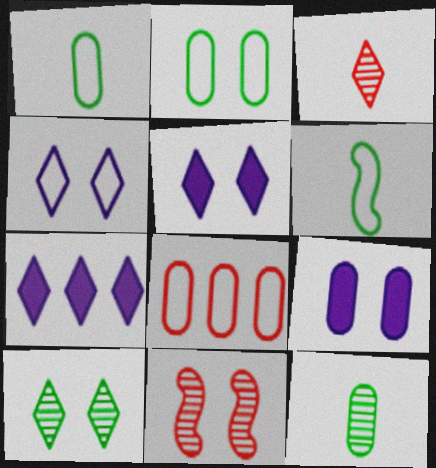[[1, 7, 11], 
[2, 5, 11], 
[4, 6, 8], 
[8, 9, 12]]